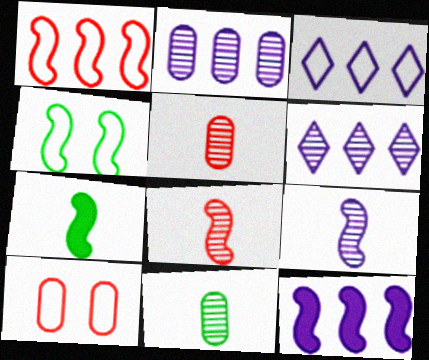[[2, 3, 12], 
[4, 8, 12], 
[6, 7, 10]]